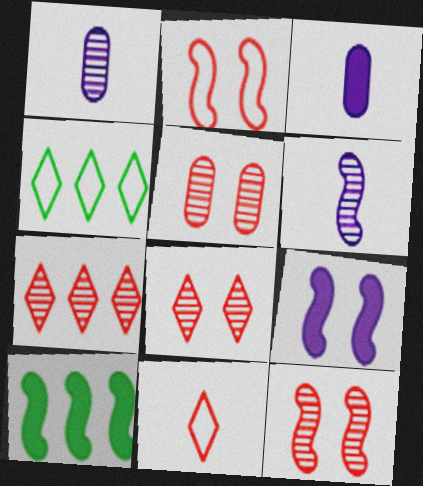[[2, 6, 10], 
[3, 4, 12], 
[5, 8, 12]]